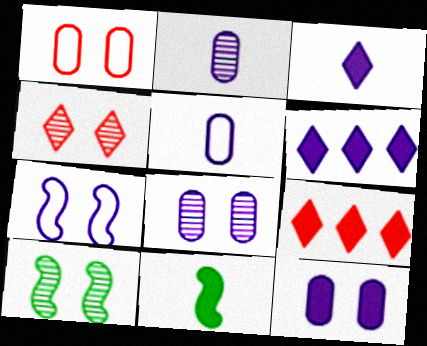[[2, 6, 7], 
[4, 8, 10], 
[5, 9, 10], 
[9, 11, 12]]